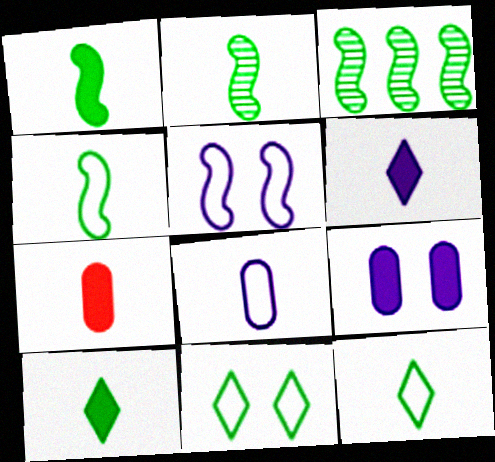[[1, 2, 4], 
[1, 6, 7]]